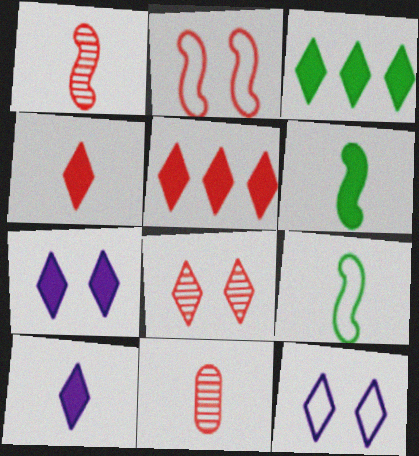[[2, 5, 11], 
[3, 4, 7], 
[9, 10, 11]]